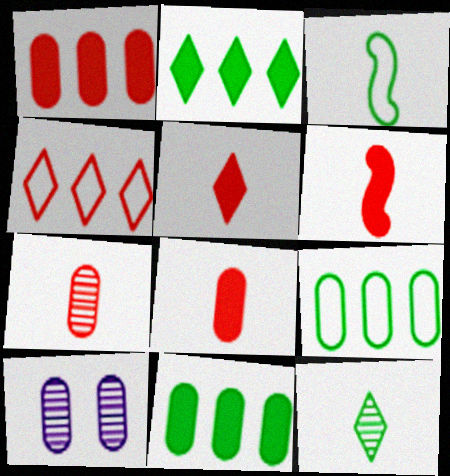[[5, 6, 8], 
[8, 9, 10]]